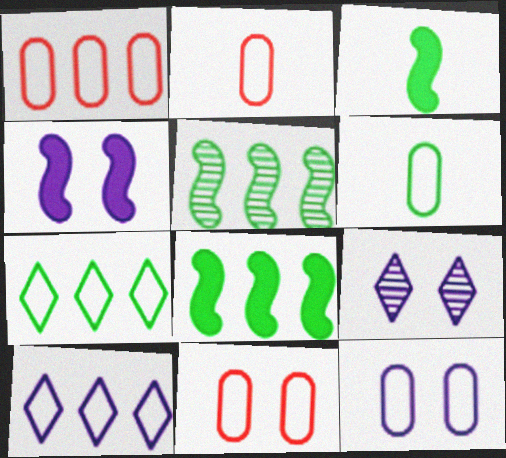[[1, 2, 11], 
[1, 3, 9], 
[1, 6, 12], 
[2, 8, 9], 
[4, 9, 12]]